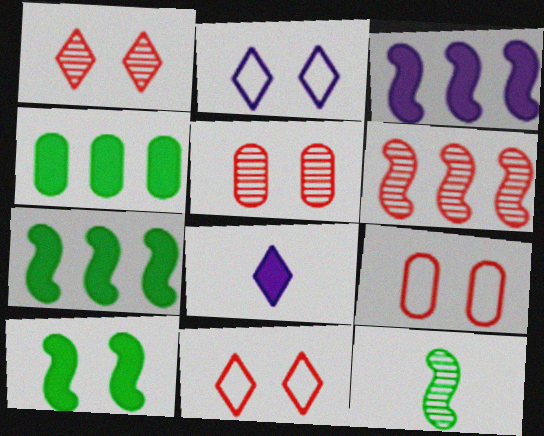[[2, 5, 10]]